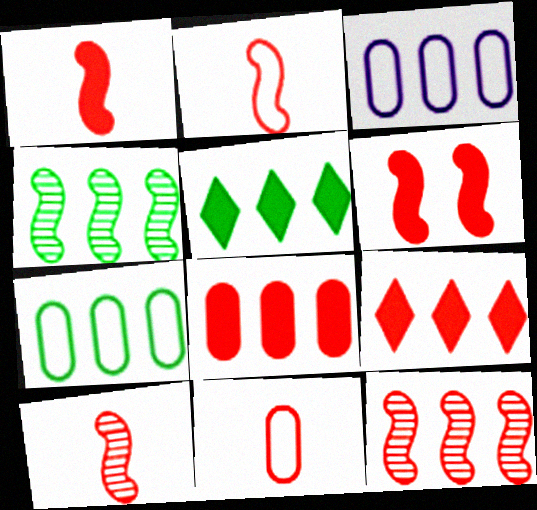[[1, 2, 10], 
[2, 6, 12], 
[3, 4, 9], 
[3, 5, 12], 
[4, 5, 7]]